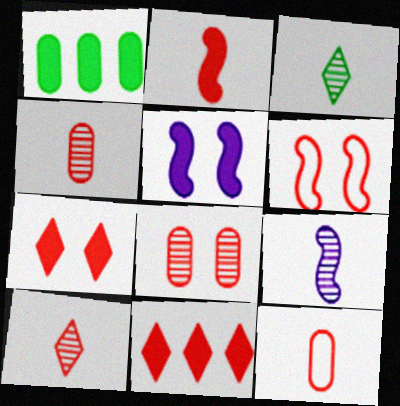[[2, 10, 12], 
[3, 4, 9], 
[4, 6, 11], 
[6, 7, 8]]